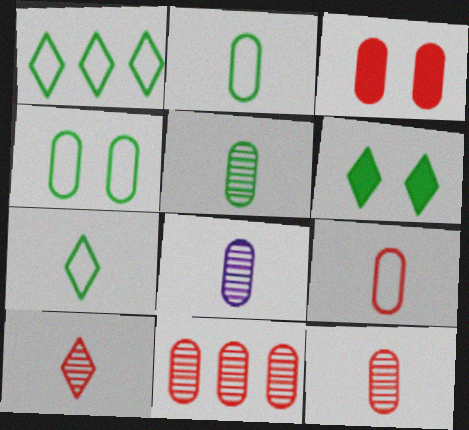[[3, 9, 11], 
[5, 8, 12]]